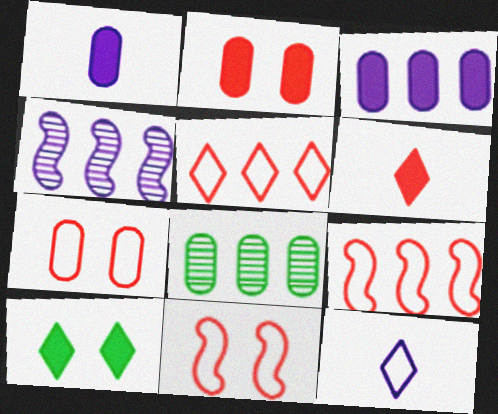[[1, 7, 8]]